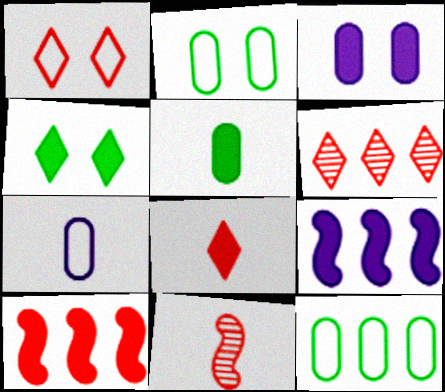[[1, 6, 8], 
[6, 9, 12]]